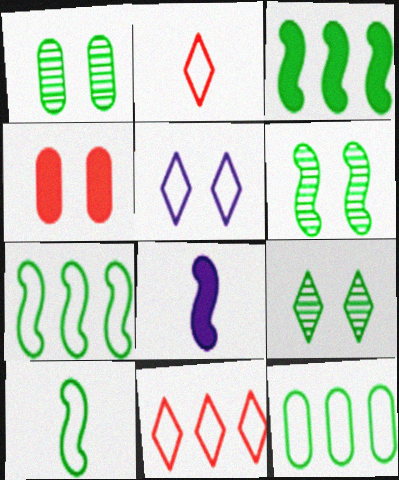[[1, 6, 9], 
[1, 8, 11], 
[3, 6, 10], 
[4, 5, 6]]